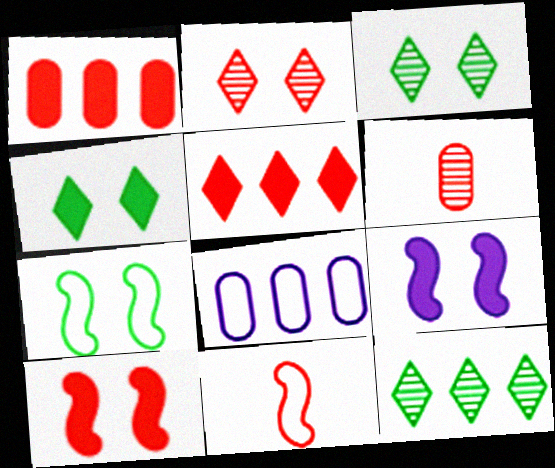[[1, 2, 11]]